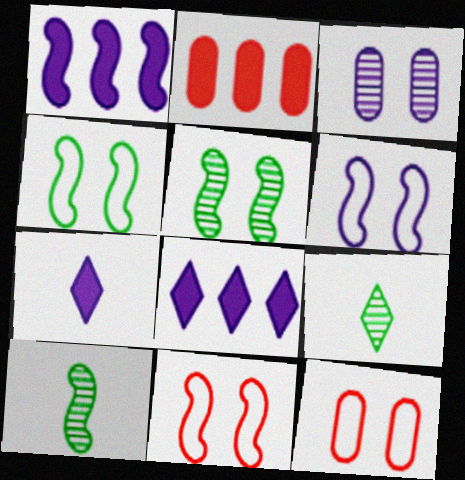[[1, 9, 12], 
[1, 10, 11], 
[2, 6, 9], 
[4, 6, 11], 
[8, 10, 12]]